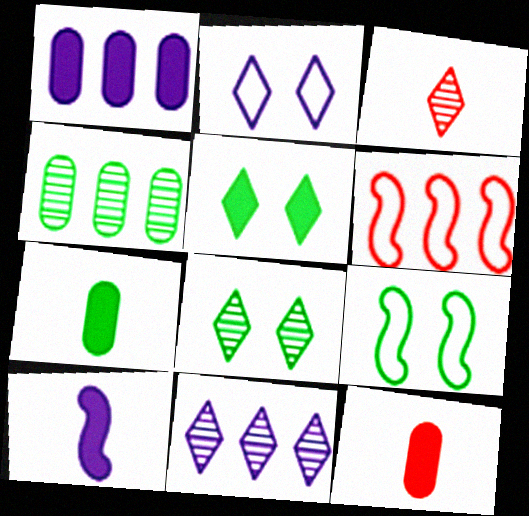[[1, 3, 9], 
[3, 8, 11], 
[9, 11, 12]]